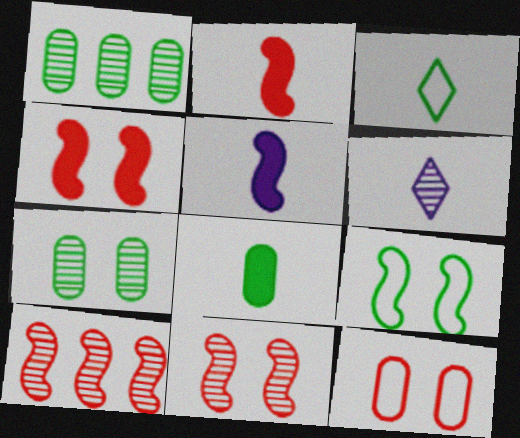[[1, 6, 11], 
[5, 9, 10], 
[6, 7, 10]]